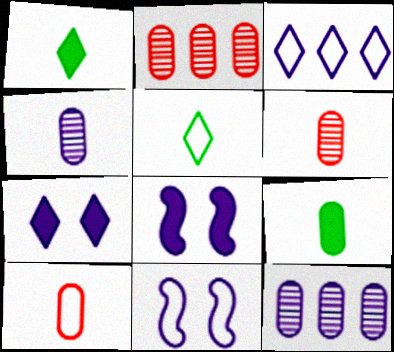[[1, 2, 11], 
[2, 5, 8], 
[3, 4, 8], 
[4, 9, 10]]